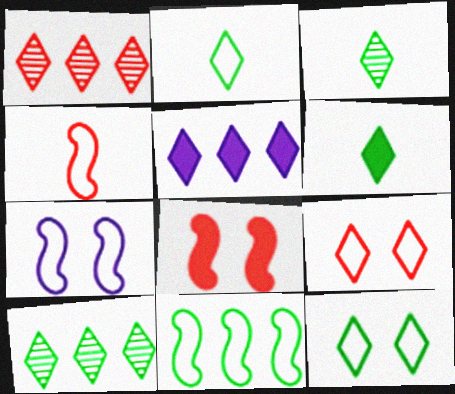[[2, 3, 6], 
[3, 5, 9], 
[4, 7, 11], 
[6, 10, 12]]